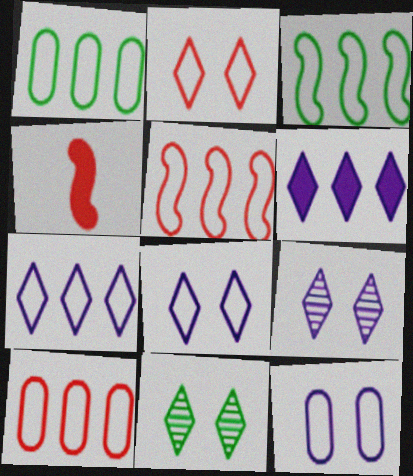[[1, 4, 9], 
[1, 5, 7], 
[3, 7, 10]]